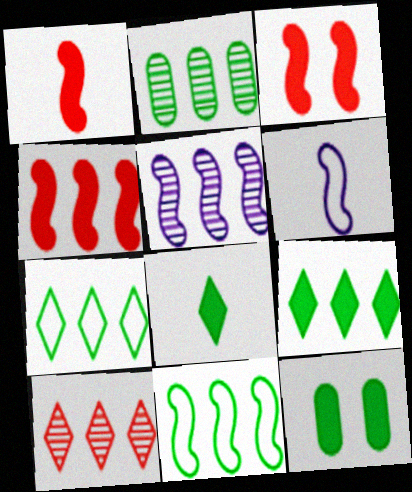[[1, 3, 4], 
[2, 5, 10], 
[2, 9, 11], 
[4, 5, 11], 
[6, 10, 12]]